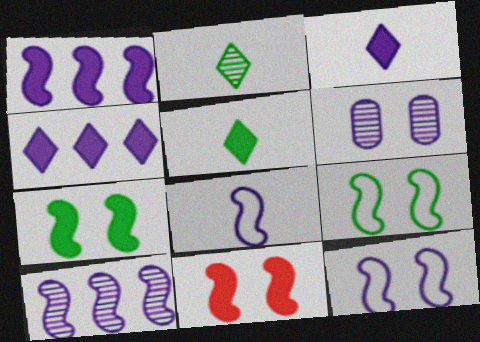[[4, 6, 8]]